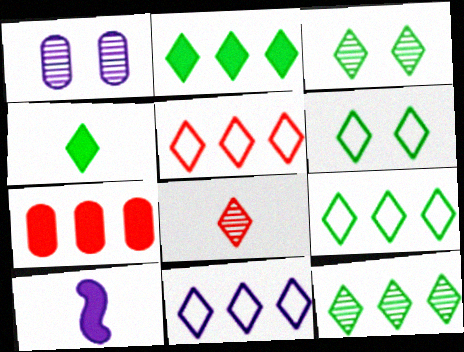[[1, 10, 11], 
[2, 9, 12], 
[3, 4, 9], 
[4, 6, 12], 
[5, 9, 11]]